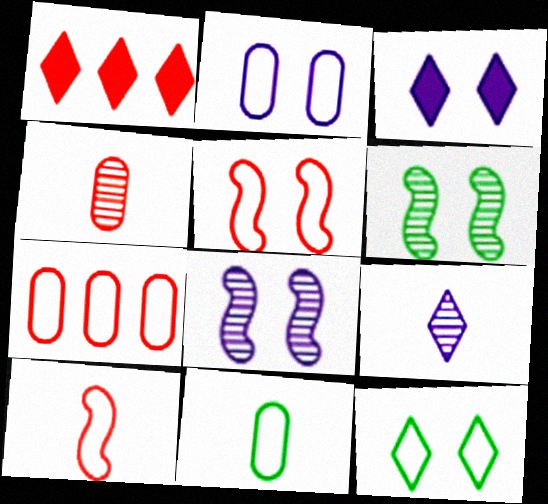[[1, 4, 5], 
[1, 8, 11], 
[1, 9, 12], 
[2, 3, 8], 
[2, 5, 12], 
[2, 7, 11]]